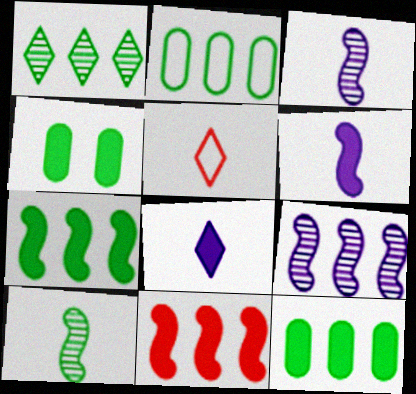[[1, 2, 7], 
[4, 5, 9], 
[4, 8, 11]]